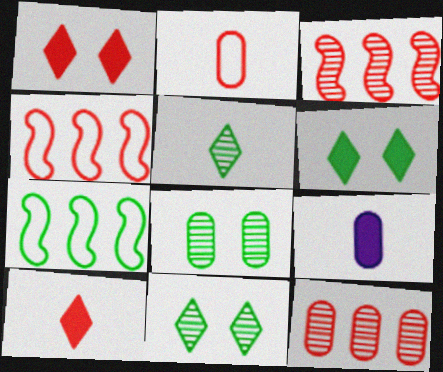[[1, 2, 3], 
[4, 9, 11]]